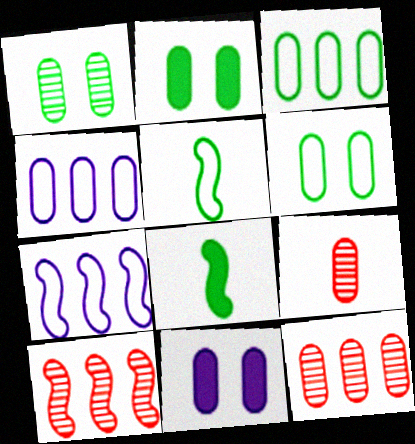[[1, 2, 6], 
[2, 4, 9], 
[3, 9, 11]]